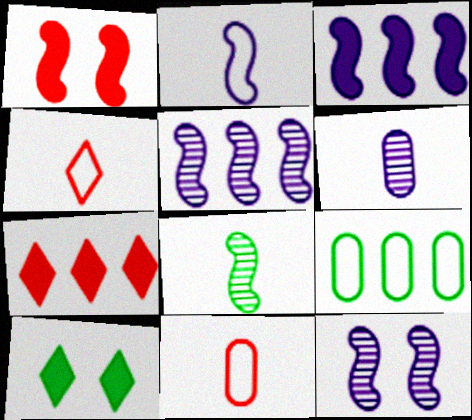[[2, 3, 12], 
[5, 7, 9], 
[5, 10, 11], 
[8, 9, 10]]